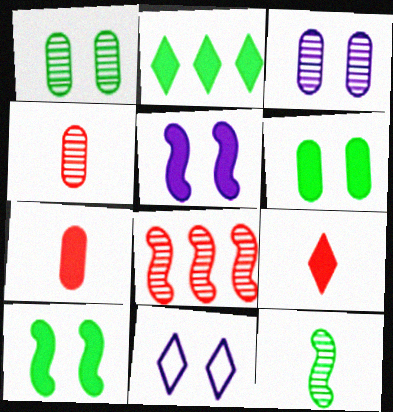[[2, 5, 7], 
[3, 5, 11]]